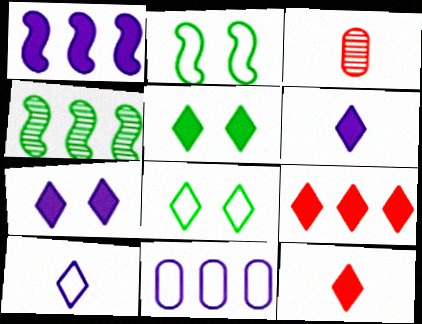[[1, 3, 8], 
[4, 9, 11], 
[5, 6, 9]]